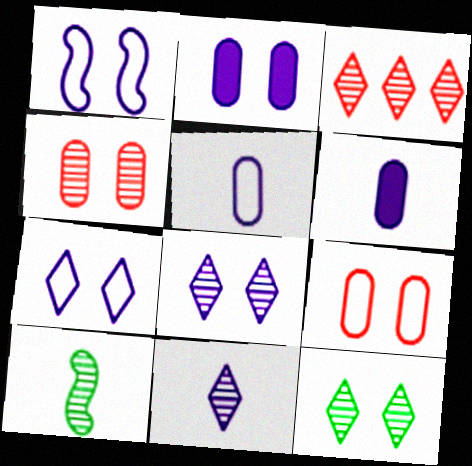[[1, 2, 8], 
[3, 11, 12]]